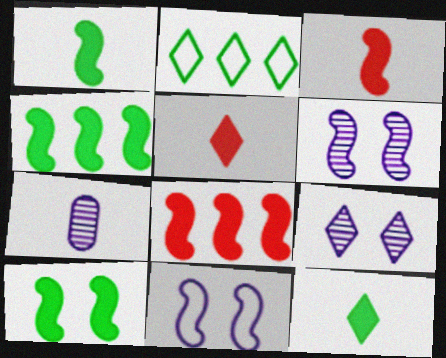[[1, 4, 10], 
[2, 5, 9]]